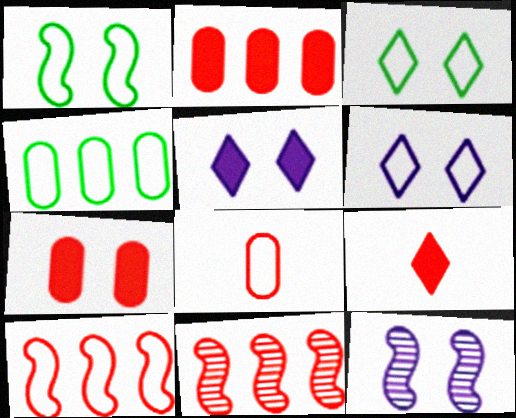[[3, 7, 12], 
[4, 9, 12]]